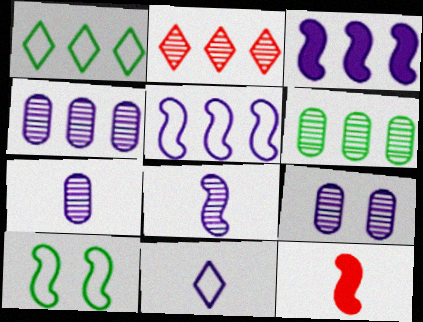[[1, 9, 12], 
[3, 9, 11], 
[4, 7, 9]]